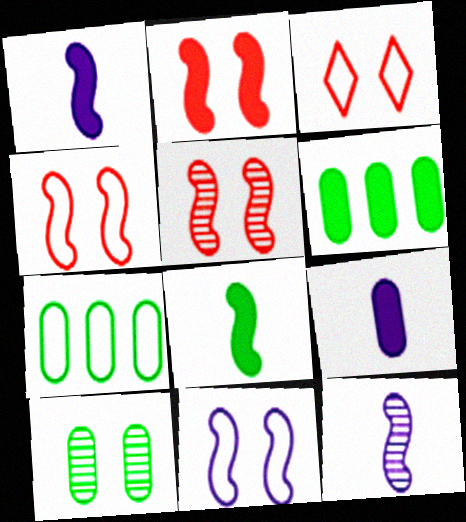[[2, 4, 5], 
[3, 6, 12]]